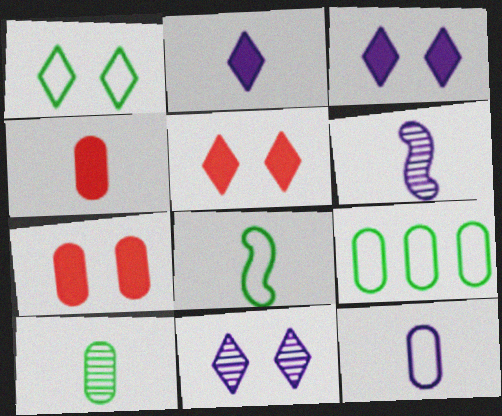[[1, 5, 11], 
[1, 8, 9], 
[2, 6, 12], 
[4, 10, 12], 
[5, 6, 9]]